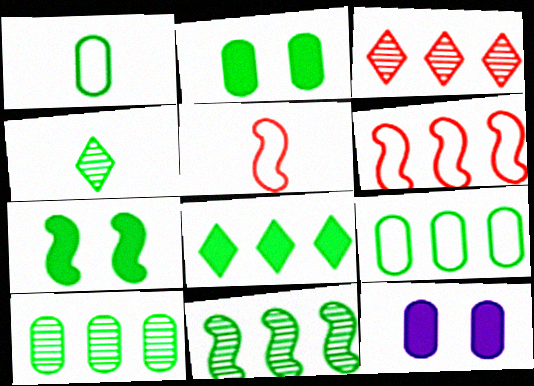[[1, 2, 10], 
[4, 6, 12], 
[4, 7, 9], 
[8, 9, 11]]